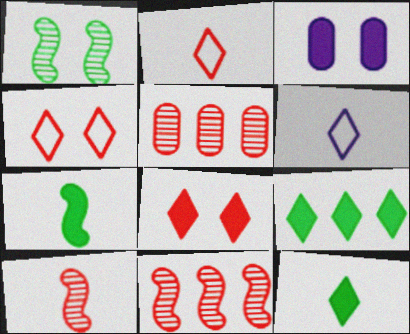[[1, 3, 4]]